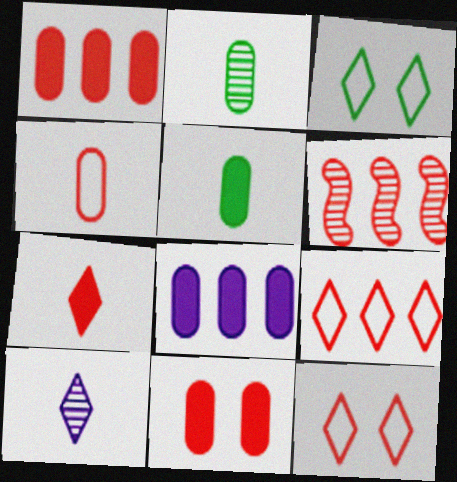[[1, 6, 9], 
[5, 8, 11]]